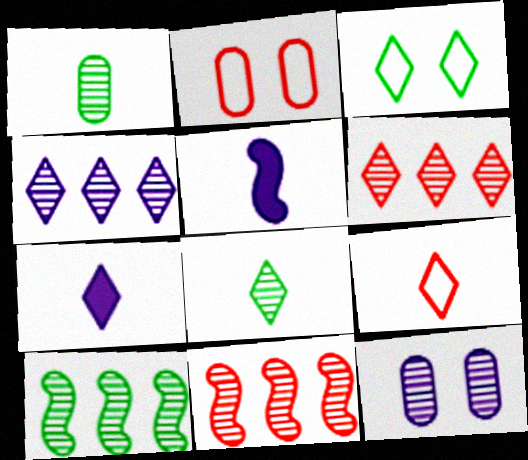[[1, 5, 9], 
[2, 7, 10], 
[3, 6, 7], 
[7, 8, 9], 
[8, 11, 12]]